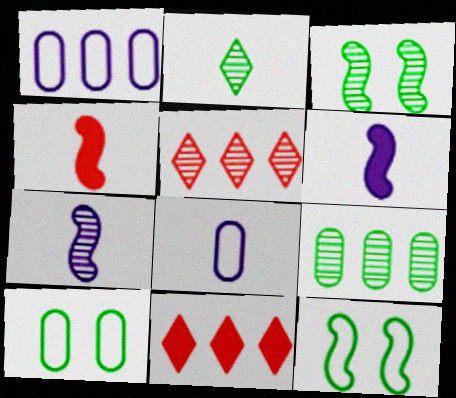[[2, 3, 9], 
[2, 4, 8], 
[3, 8, 11], 
[5, 6, 10], 
[7, 10, 11]]